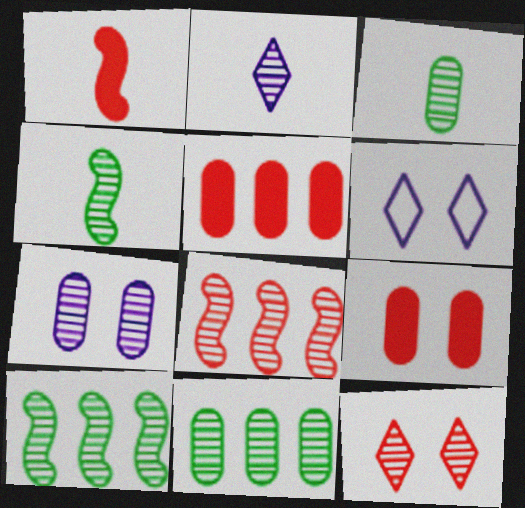[[1, 6, 11], 
[4, 5, 6]]